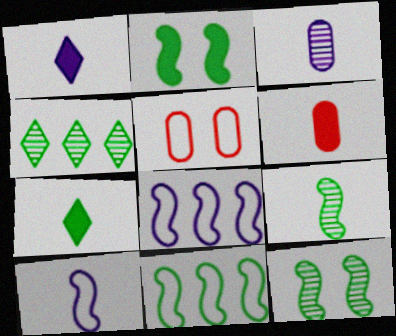[[1, 3, 10], 
[2, 9, 11]]